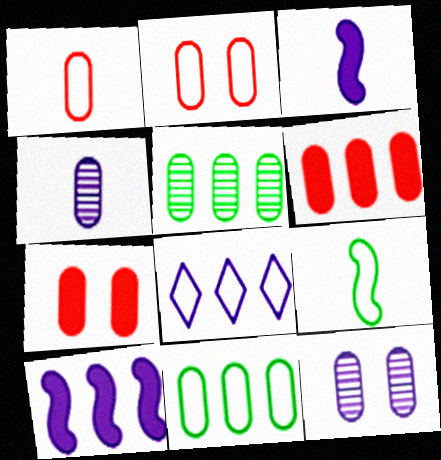[[2, 8, 9], 
[3, 8, 12], 
[4, 7, 11]]